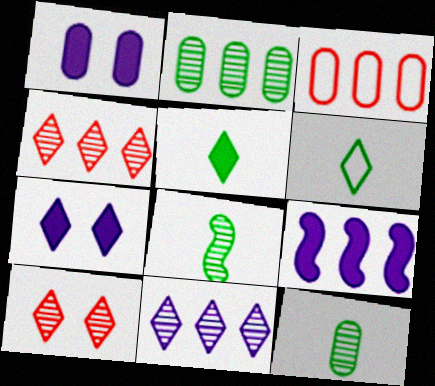[[1, 3, 12], 
[3, 7, 8], 
[4, 6, 7]]